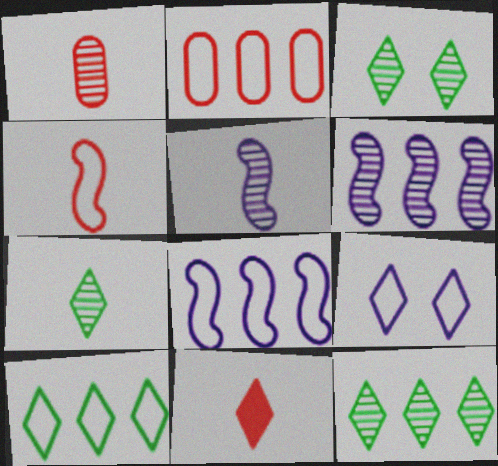[[1, 3, 6], 
[1, 4, 11], 
[1, 5, 7], 
[2, 8, 10], 
[3, 7, 12], 
[9, 11, 12]]